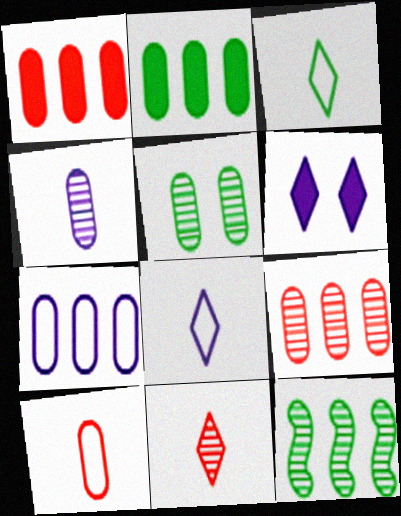[[2, 7, 9], 
[4, 5, 9], 
[6, 10, 12]]